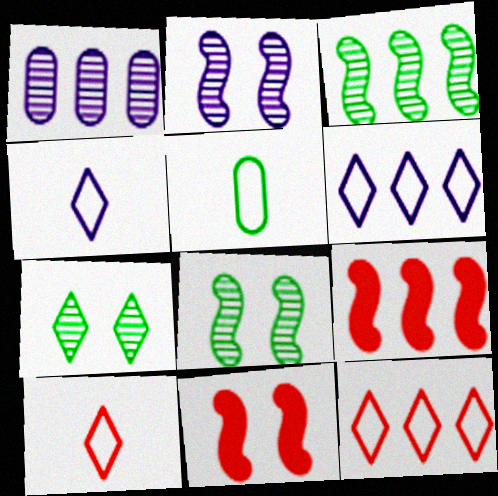[]